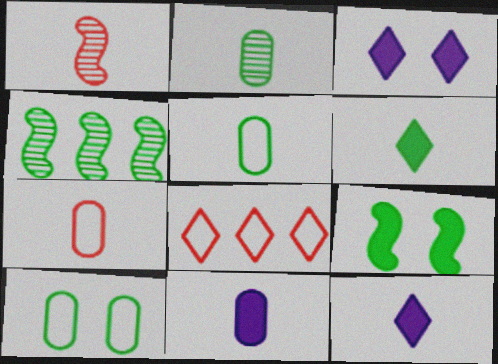[[1, 5, 12], 
[2, 7, 11], 
[3, 4, 7], 
[4, 6, 10]]